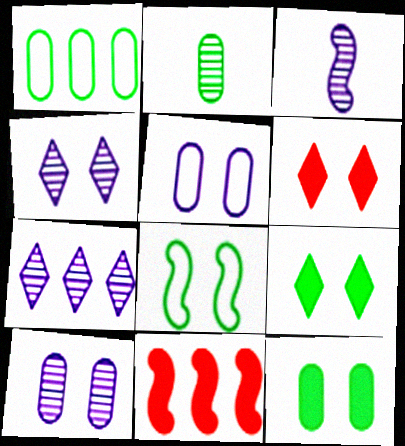[[1, 2, 12], 
[1, 3, 6], 
[1, 7, 11], 
[3, 7, 10], 
[3, 8, 11], 
[6, 8, 10]]